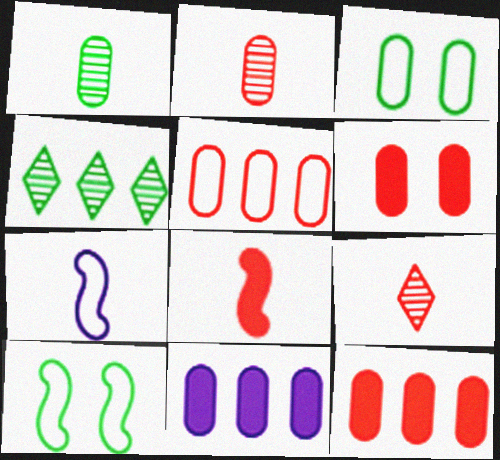[[2, 3, 11], 
[2, 5, 6], 
[4, 6, 7], 
[9, 10, 11]]